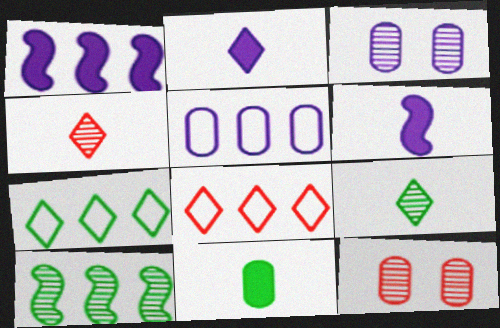[[3, 4, 10], 
[5, 11, 12], 
[6, 7, 12]]